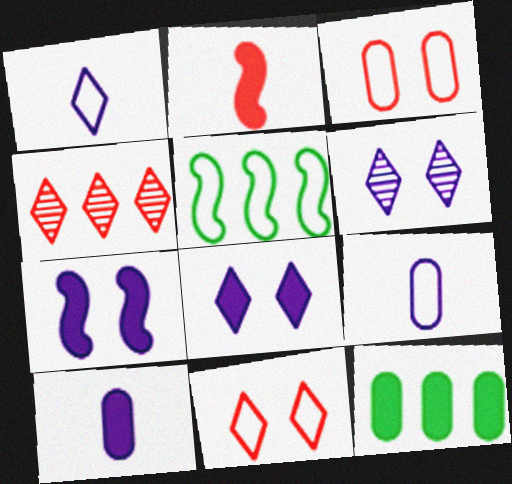[[1, 3, 5], 
[2, 3, 4], 
[2, 8, 12], 
[5, 9, 11]]